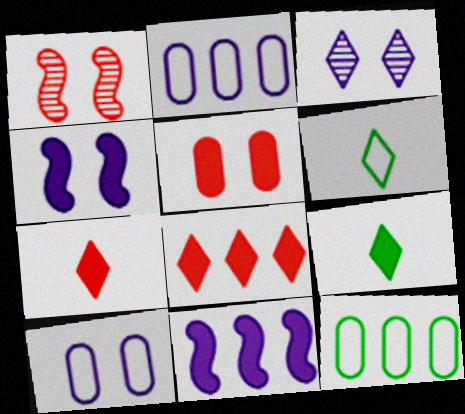[[1, 2, 9], 
[3, 4, 10], 
[3, 6, 8], 
[5, 9, 11]]